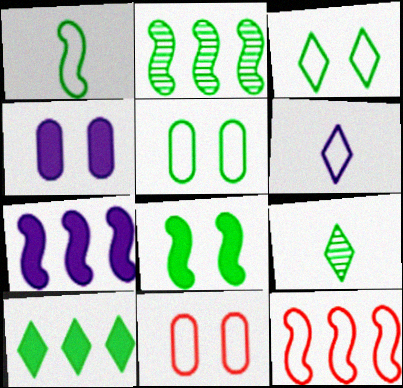[[1, 2, 8], 
[2, 7, 12], 
[3, 9, 10], 
[4, 9, 12], 
[5, 6, 12], 
[7, 9, 11]]